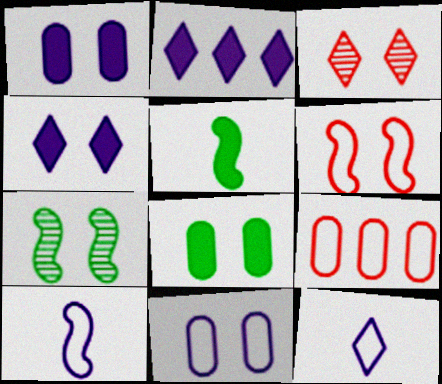[]